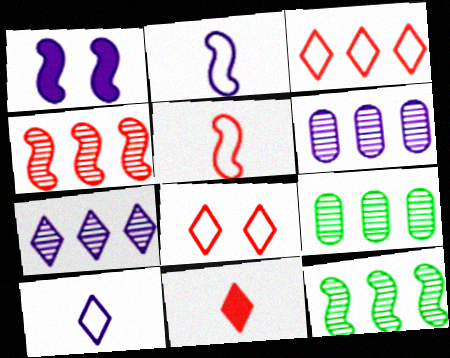[[1, 5, 12], 
[1, 6, 10], 
[4, 7, 9]]